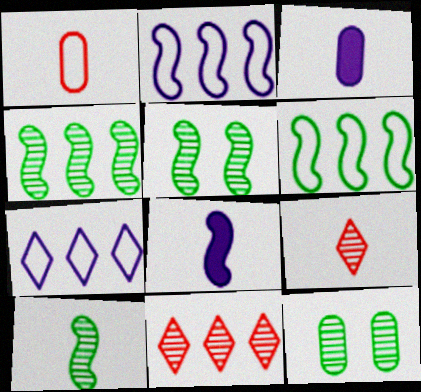[[4, 5, 10]]